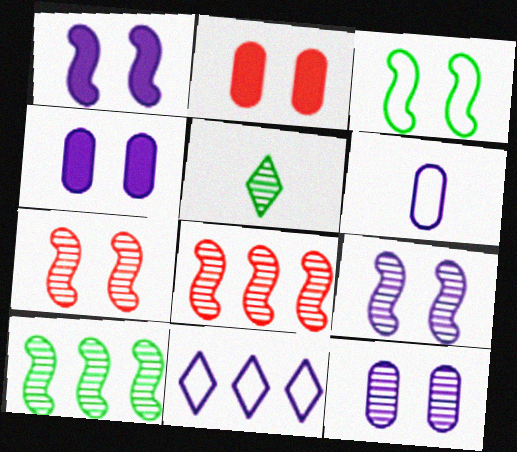[[1, 3, 7], 
[5, 8, 12]]